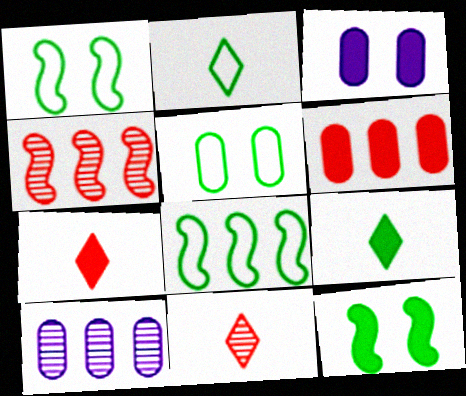[[1, 7, 10], 
[2, 3, 4], 
[2, 5, 8], 
[3, 8, 11]]